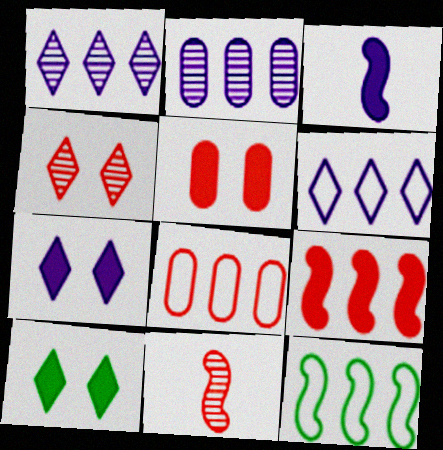[[6, 8, 12]]